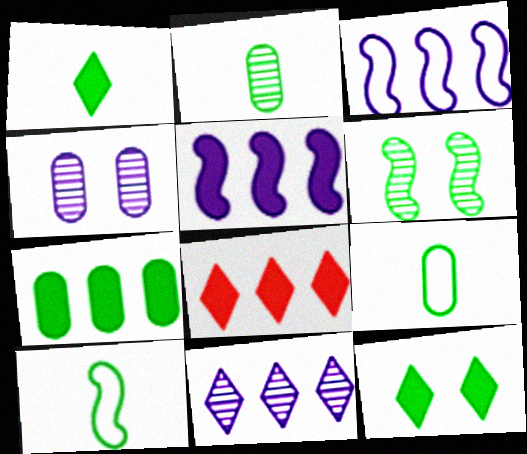[[1, 2, 10], 
[4, 8, 10], 
[5, 7, 8]]